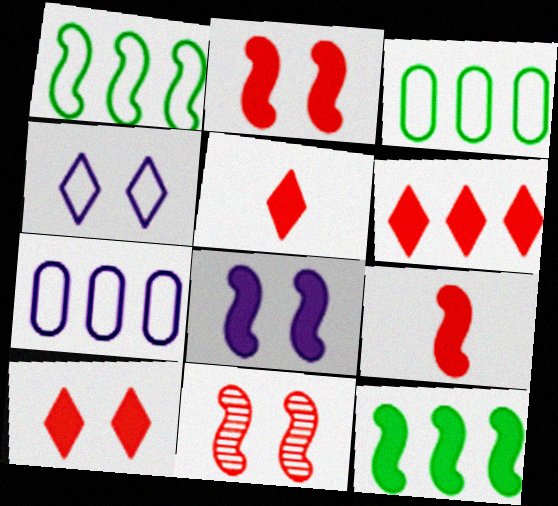[[5, 6, 10], 
[8, 9, 12]]